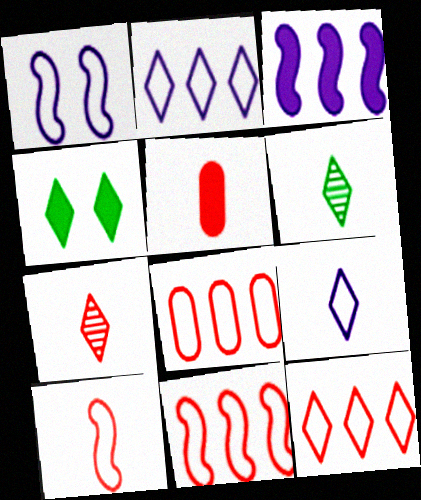[[2, 4, 7], 
[3, 4, 5], 
[5, 7, 10], 
[8, 11, 12]]